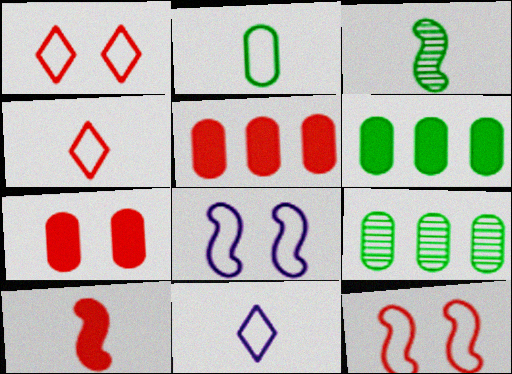[]